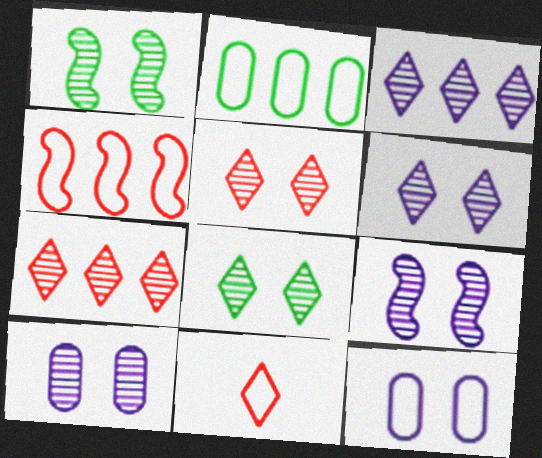[[1, 5, 10], 
[5, 6, 8], 
[6, 9, 10]]